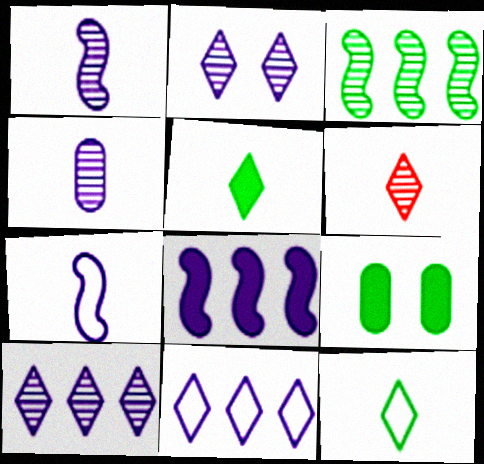[[3, 9, 12]]